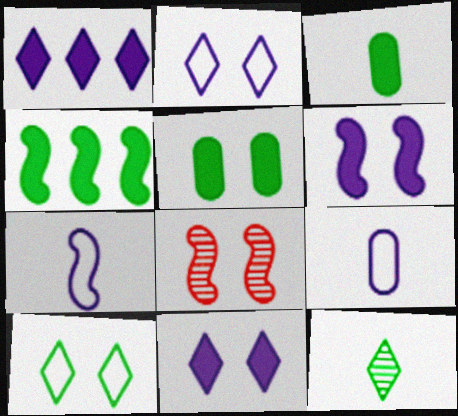[[2, 5, 8], 
[4, 7, 8]]